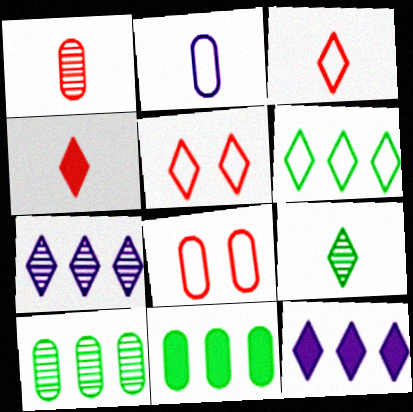[[5, 9, 12]]